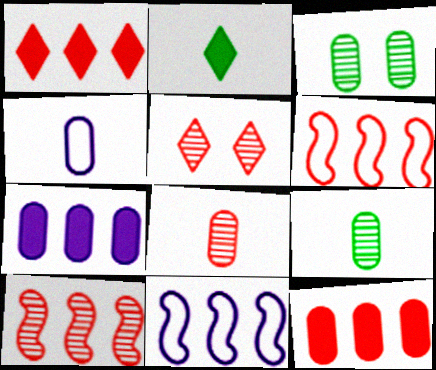[[3, 4, 12], 
[5, 8, 10]]